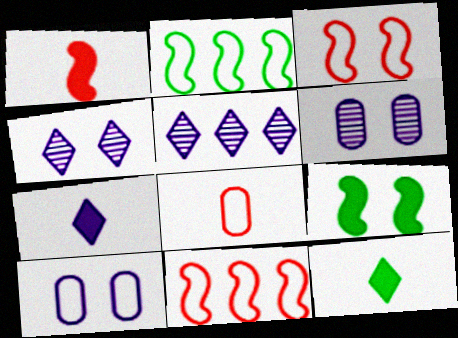[[5, 8, 9], 
[6, 11, 12]]